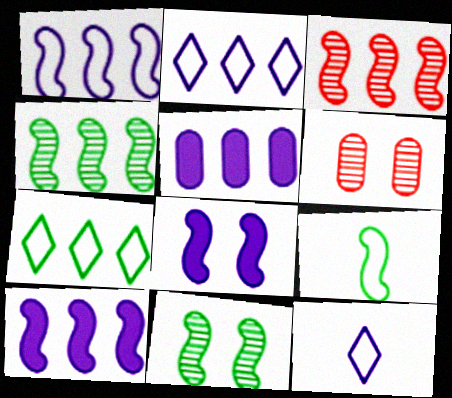[[3, 5, 7], 
[3, 8, 9]]